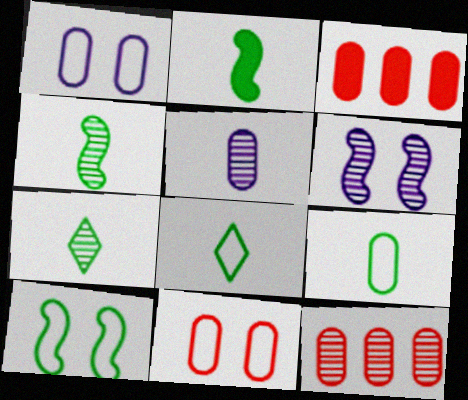[[2, 7, 9], 
[3, 6, 8], 
[6, 7, 12]]